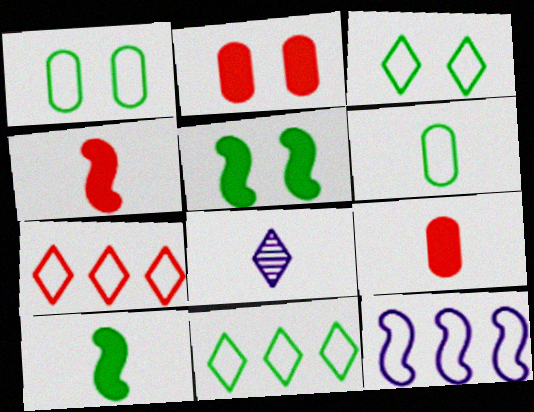[[4, 6, 8]]